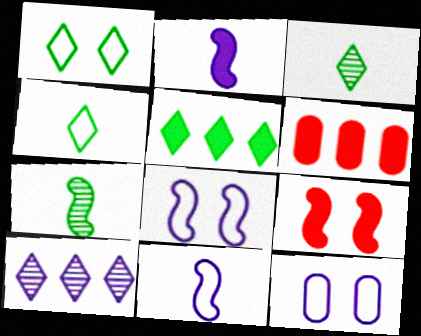[[1, 3, 5], 
[2, 10, 12], 
[3, 6, 8]]